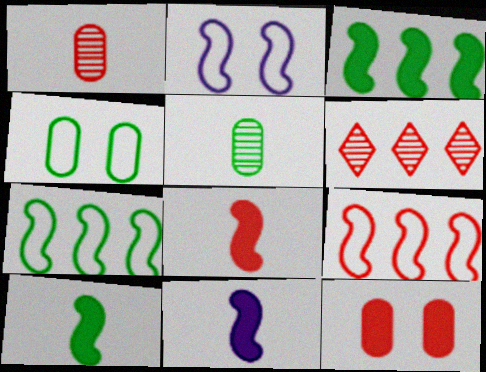[[4, 6, 11], 
[8, 10, 11]]